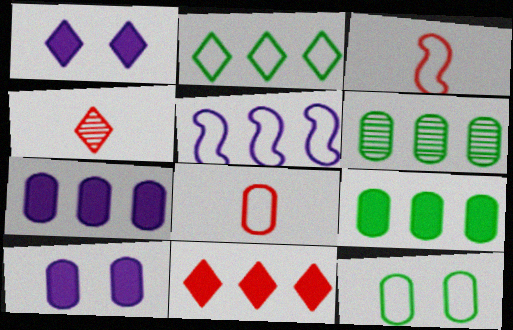[[1, 2, 4], 
[1, 3, 6], 
[5, 6, 11], 
[6, 8, 10]]